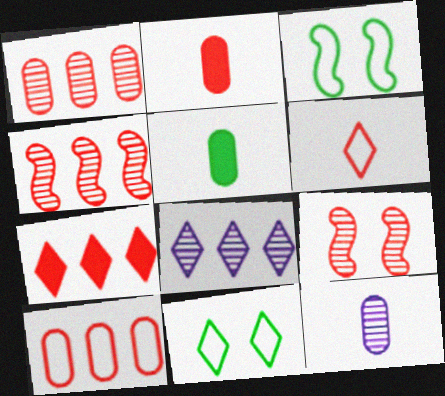[[2, 3, 8], 
[3, 7, 12], 
[4, 7, 10]]